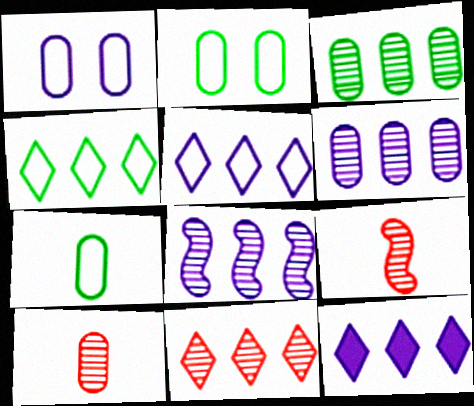[[2, 9, 12], 
[3, 8, 11], 
[4, 11, 12]]